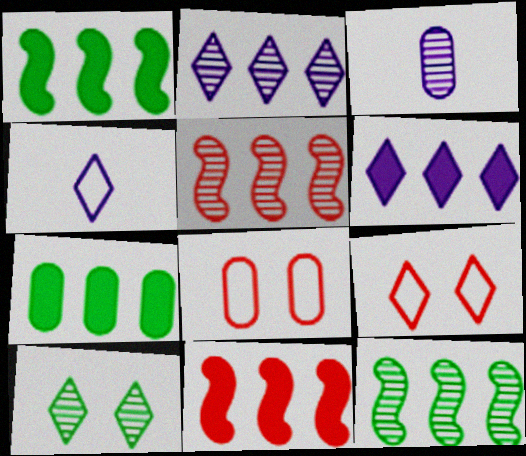[[1, 3, 9], 
[3, 5, 10], 
[3, 7, 8], 
[6, 7, 11]]